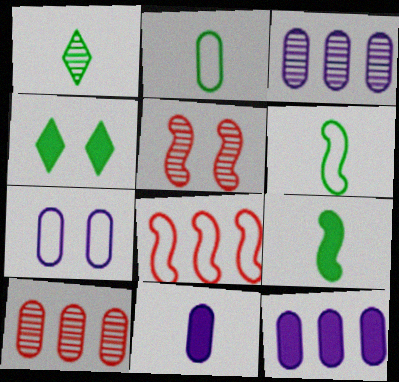[[1, 2, 9], 
[1, 3, 5], 
[3, 7, 11], 
[4, 5, 7]]